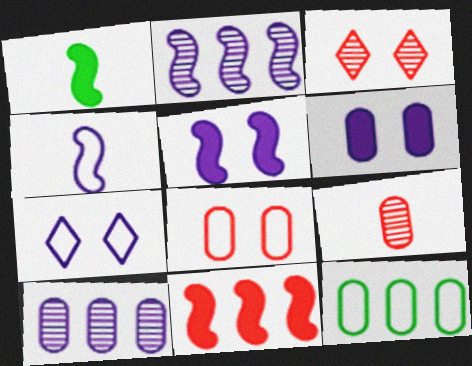[[1, 5, 11], 
[2, 4, 5], 
[6, 9, 12]]